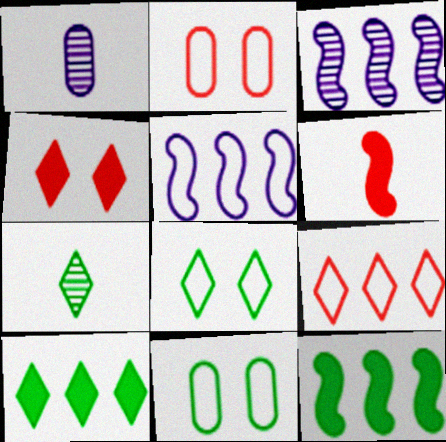[[7, 8, 10], 
[7, 11, 12]]